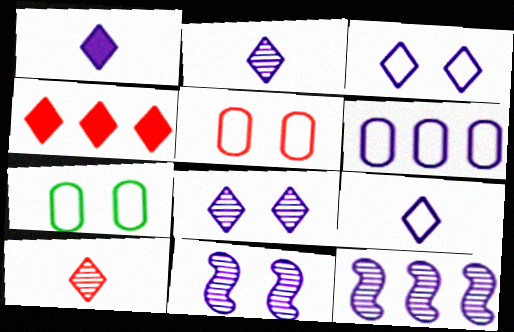[[1, 2, 9], 
[1, 6, 11]]